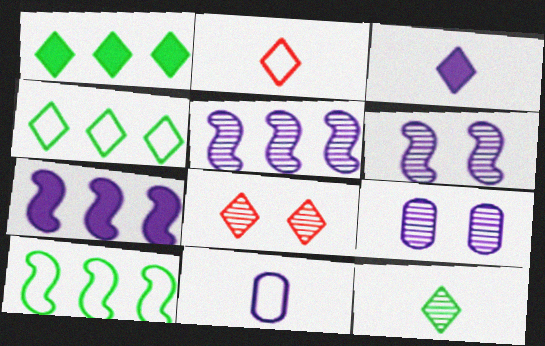[[2, 3, 12], 
[3, 4, 8]]